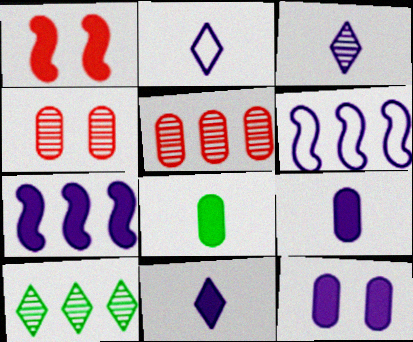[[2, 3, 11], 
[3, 6, 12], 
[7, 11, 12]]